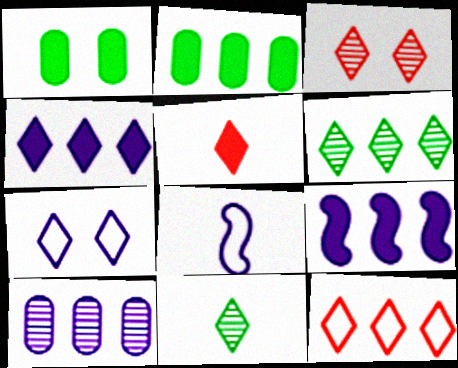[[1, 5, 9], 
[2, 3, 8], 
[3, 5, 12], 
[4, 6, 12], 
[5, 6, 7]]